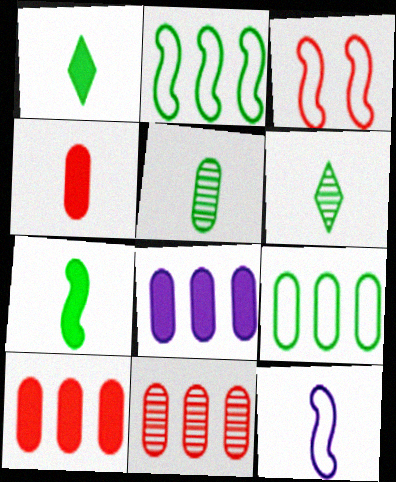[[2, 3, 12], 
[3, 6, 8], 
[4, 6, 12], 
[8, 9, 11]]